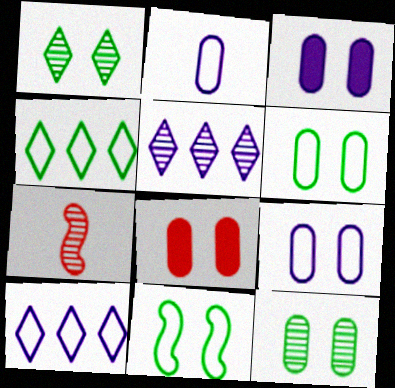[[3, 4, 7], 
[5, 7, 12], 
[8, 9, 12]]